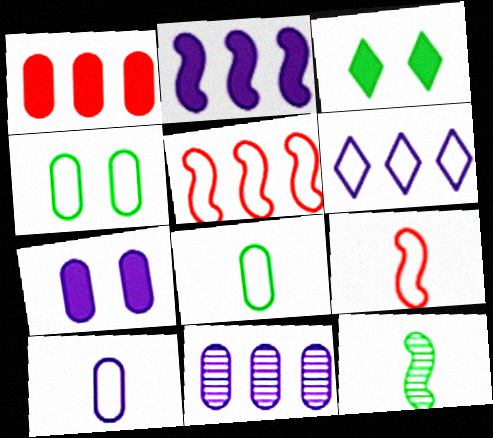[[2, 6, 11], 
[3, 9, 11], 
[4, 6, 9], 
[7, 10, 11]]